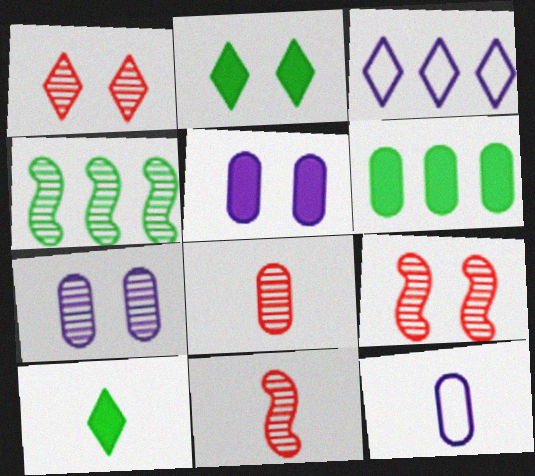[[1, 3, 10], 
[10, 11, 12]]